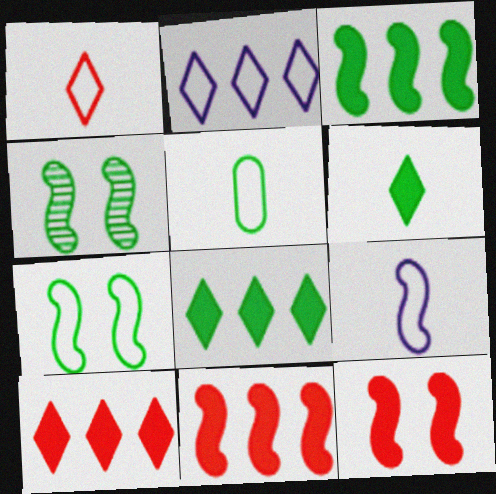[[1, 5, 9], 
[4, 5, 8], 
[4, 9, 11]]